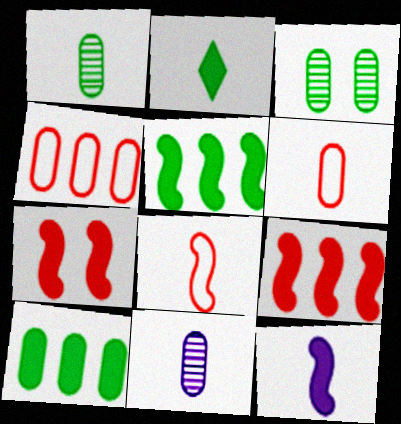[[2, 8, 11], 
[5, 7, 12]]